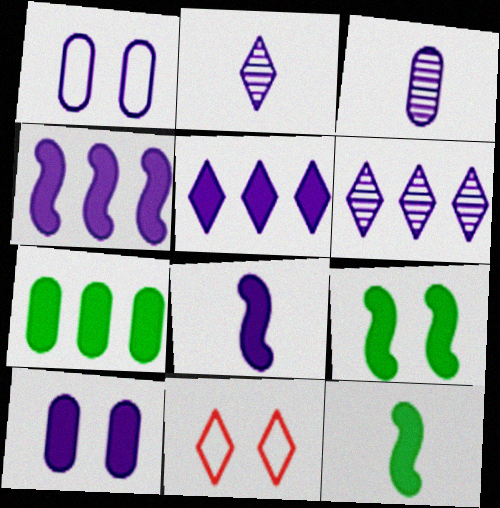[[1, 2, 4], 
[1, 6, 8], 
[5, 8, 10]]